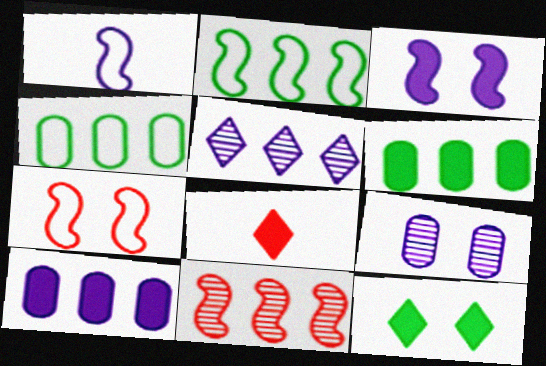[[1, 2, 7], 
[2, 8, 9], 
[3, 6, 8], 
[7, 9, 12]]